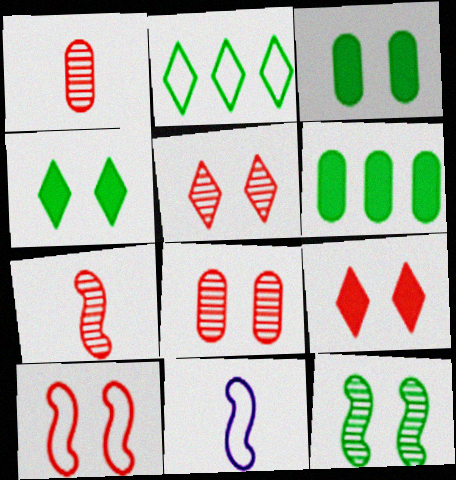[[5, 6, 11], 
[8, 9, 10]]